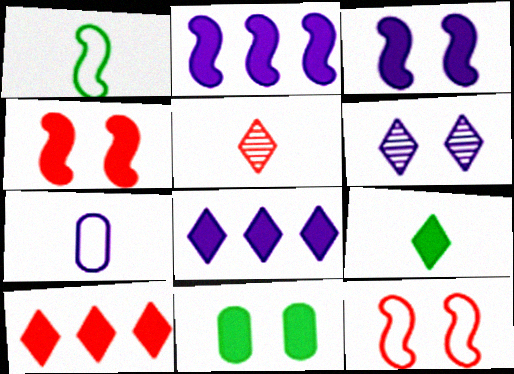[[2, 6, 7], 
[6, 11, 12]]